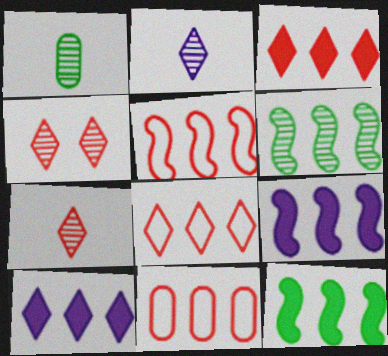[[5, 6, 9], 
[5, 8, 11], 
[6, 10, 11]]